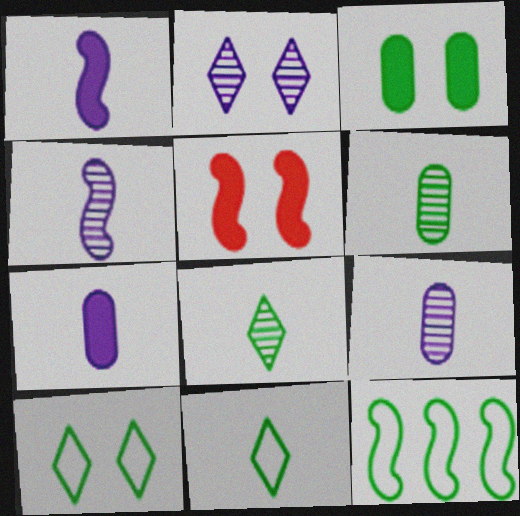[[3, 8, 12], 
[4, 5, 12]]